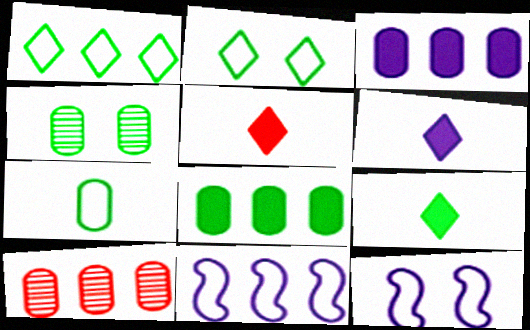[[4, 5, 11], 
[4, 7, 8], 
[5, 6, 9], 
[9, 10, 12]]